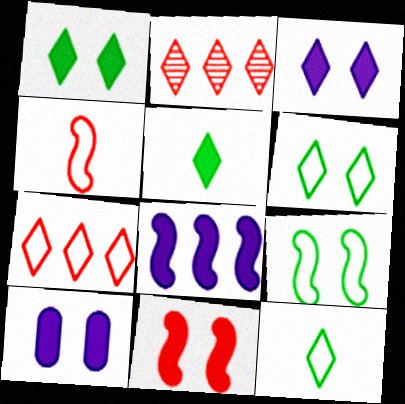[[1, 10, 11], 
[2, 3, 12]]